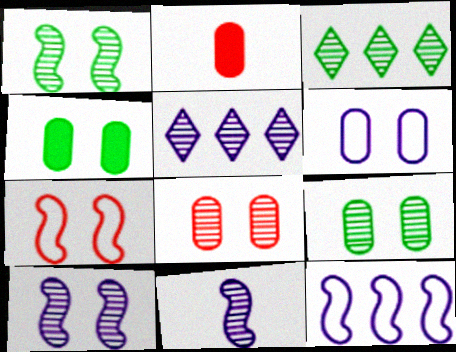[[3, 8, 11], 
[4, 6, 8]]